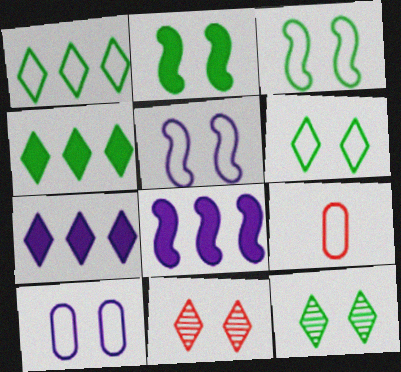[[1, 5, 9], 
[2, 10, 11], 
[8, 9, 12]]